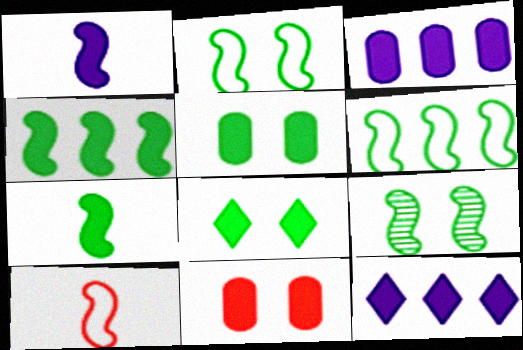[[6, 7, 9], 
[7, 11, 12]]